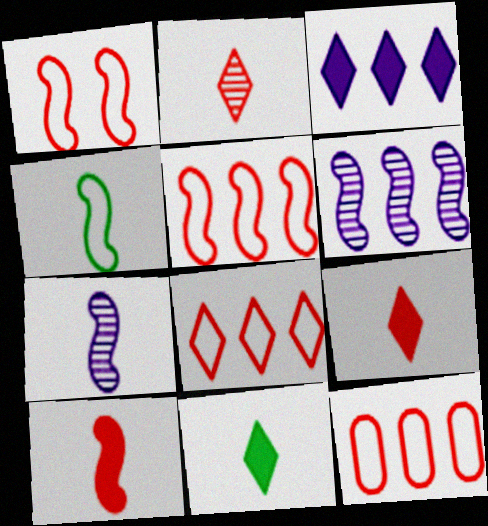[[4, 7, 10], 
[5, 8, 12]]